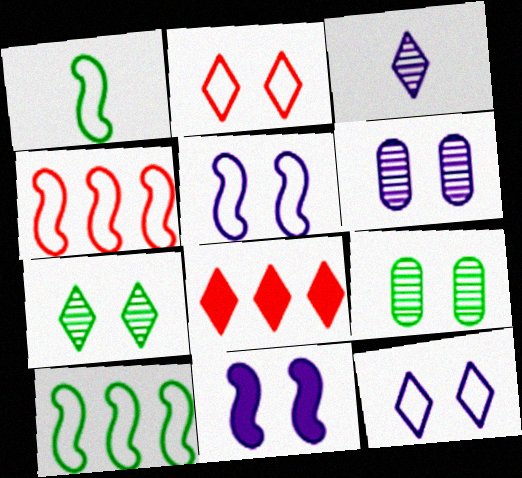[[1, 4, 5], 
[1, 6, 8], 
[2, 9, 11], 
[6, 11, 12]]